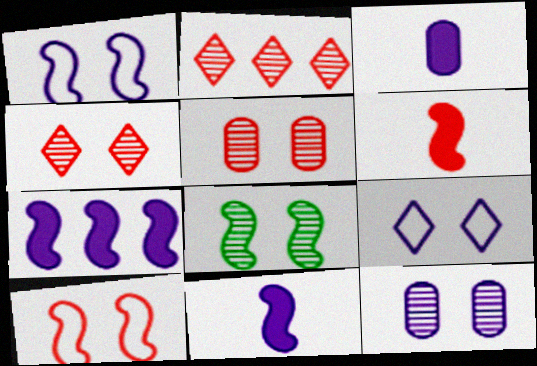[[4, 8, 12]]